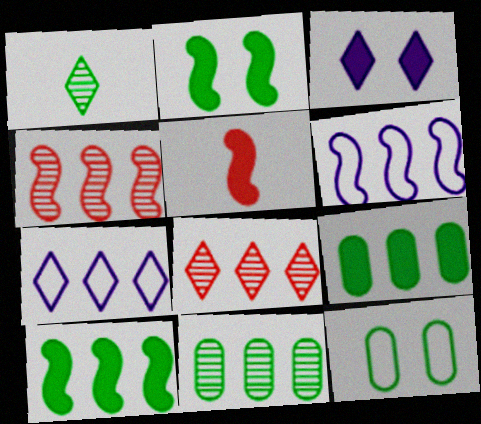[[1, 10, 12], 
[3, 5, 9], 
[4, 6, 10], 
[4, 7, 9], 
[6, 8, 9]]